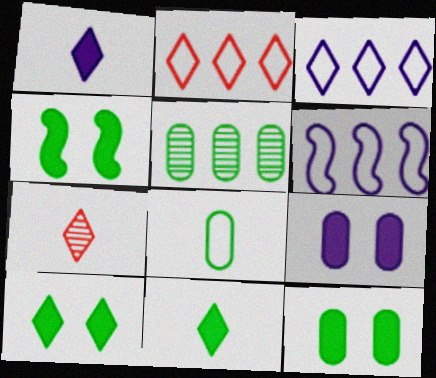[[3, 7, 10], 
[4, 10, 12], 
[5, 8, 12], 
[6, 7, 12]]